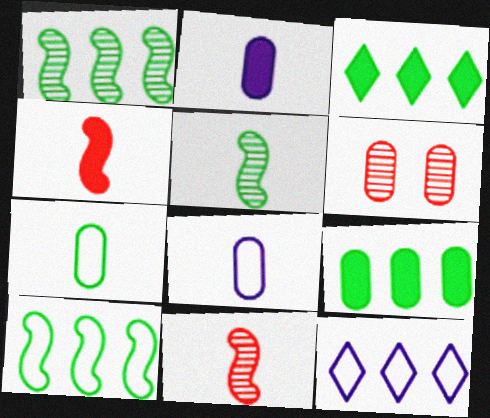[[6, 8, 9]]